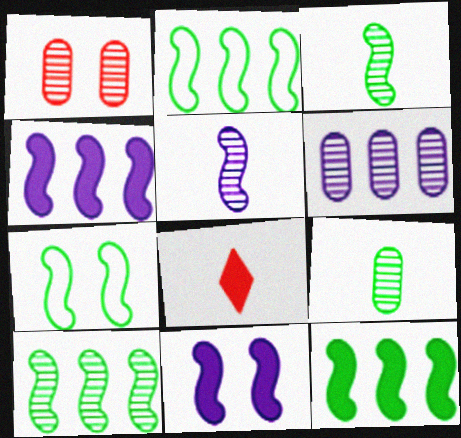[[1, 6, 9], 
[2, 10, 12], 
[3, 7, 12], 
[6, 7, 8]]